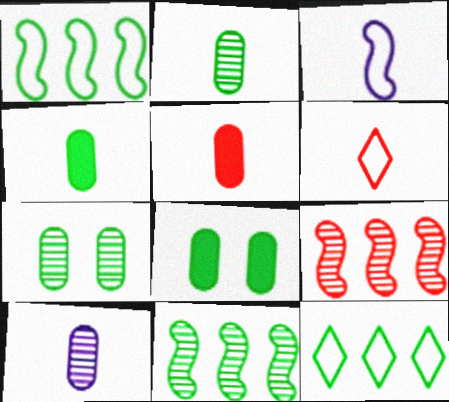[]